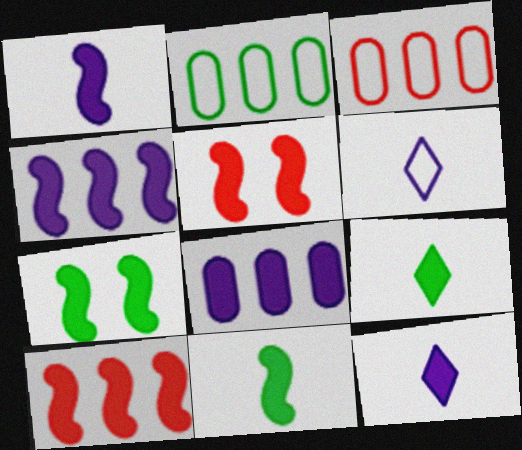[[1, 7, 10], 
[4, 5, 11], 
[5, 8, 9]]